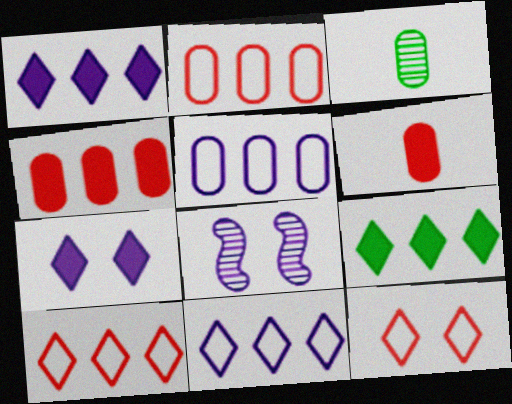[]